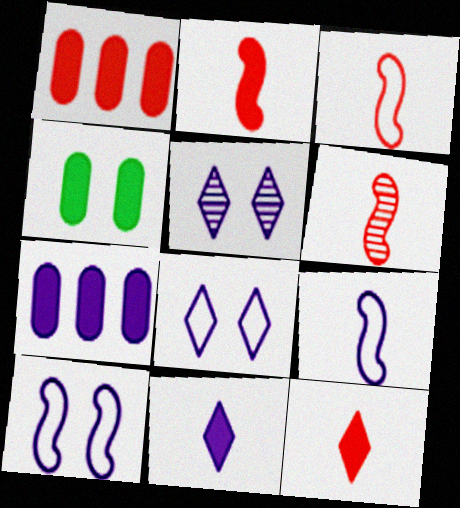[[2, 3, 6], 
[5, 7, 9]]